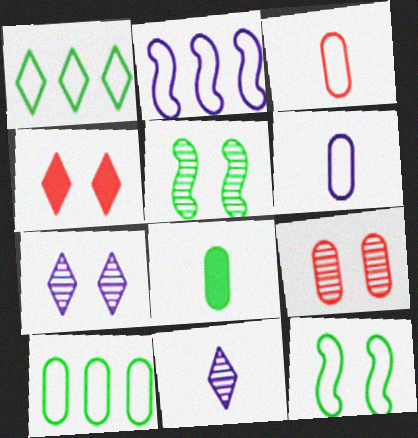[[1, 4, 11], 
[1, 5, 8], 
[5, 7, 9]]